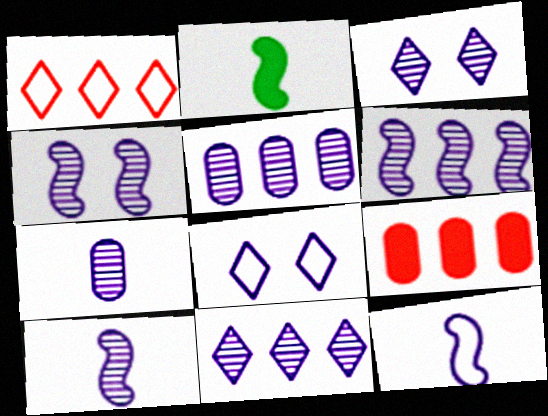[[3, 5, 10], 
[3, 6, 7], 
[4, 6, 10], 
[4, 7, 11], 
[5, 6, 11]]